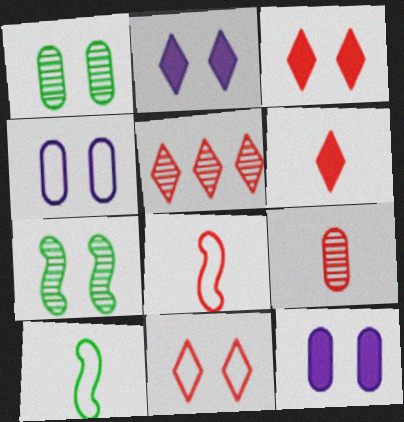[[3, 4, 7], 
[5, 6, 11], 
[5, 10, 12], 
[6, 8, 9], 
[7, 11, 12]]